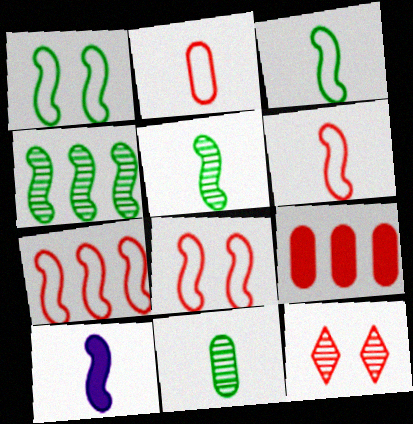[[4, 8, 10], 
[5, 6, 10], 
[6, 7, 8], 
[6, 9, 12]]